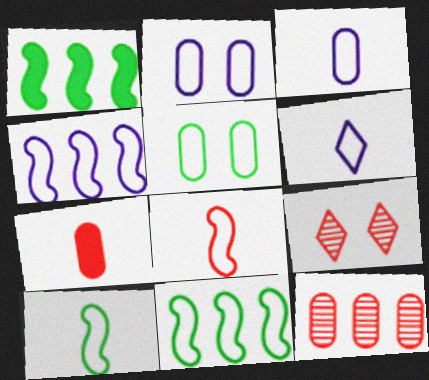[[1, 3, 9], 
[2, 4, 6]]